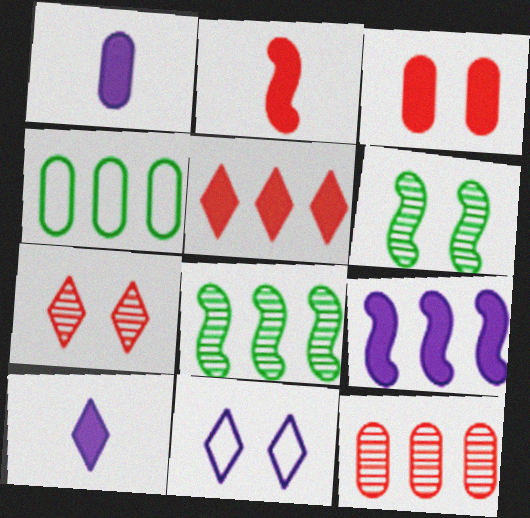[[2, 3, 5], 
[3, 6, 11]]